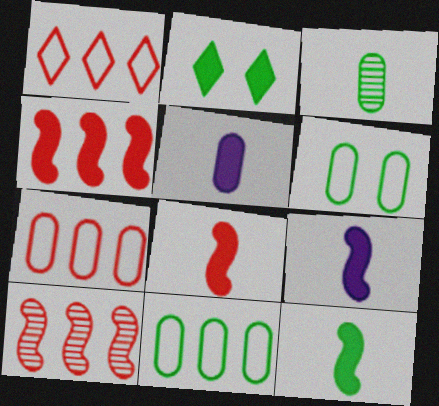[[2, 4, 5], 
[8, 9, 12]]